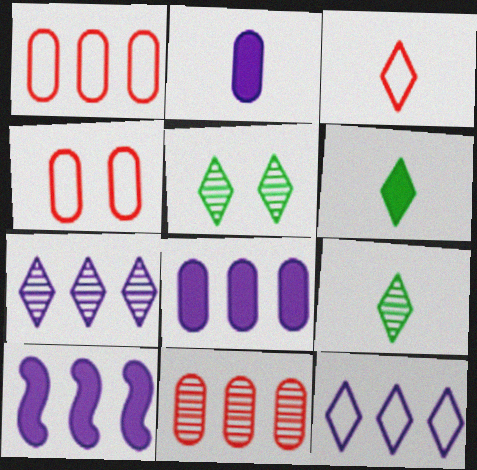[[4, 9, 10]]